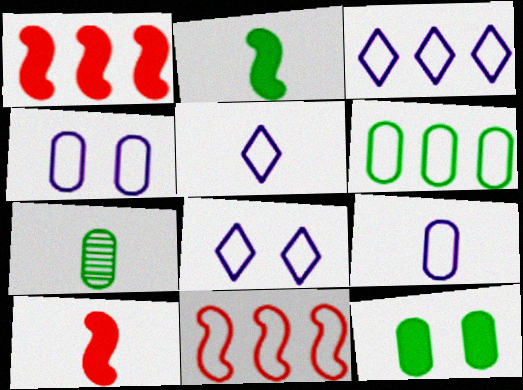[[1, 7, 8], 
[3, 5, 8], 
[3, 6, 11], 
[5, 7, 10], 
[6, 7, 12]]